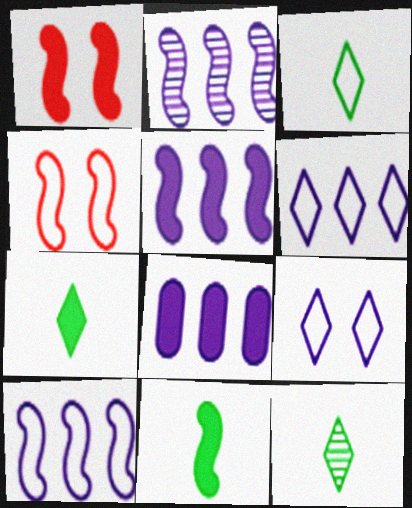[[1, 5, 11], 
[1, 7, 8], 
[2, 4, 11], 
[2, 5, 10], 
[2, 6, 8], 
[3, 7, 12], 
[4, 8, 12]]